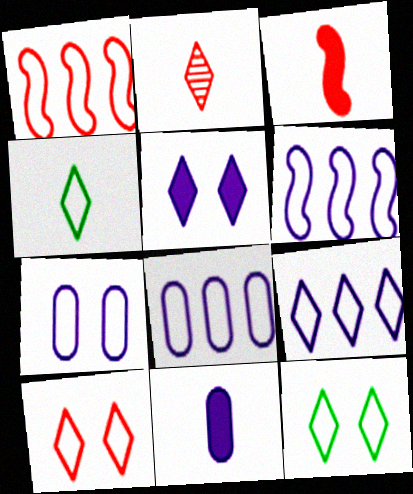[[1, 4, 7], 
[4, 9, 10], 
[6, 8, 9]]